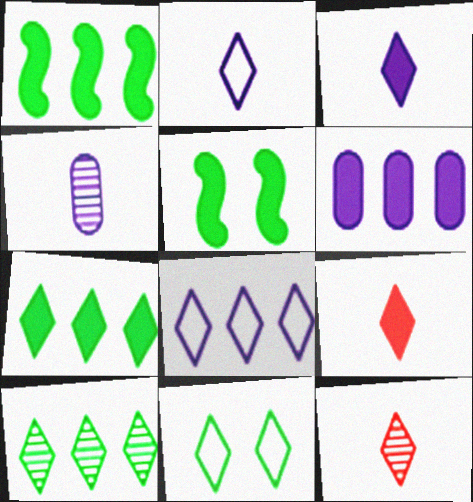[[5, 6, 9]]